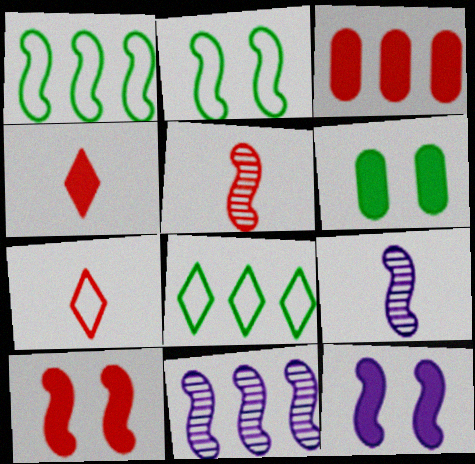[[1, 5, 12], 
[1, 9, 10], 
[3, 4, 10], 
[3, 8, 11], 
[6, 7, 11]]